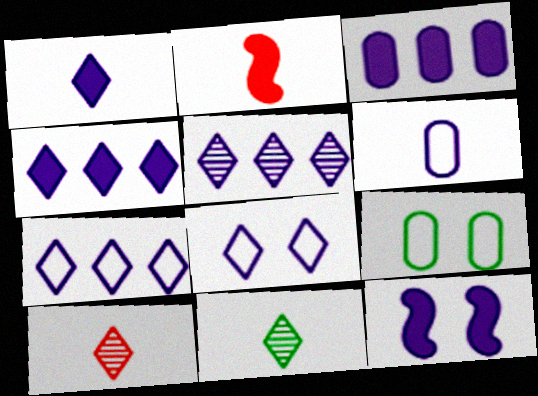[[1, 3, 12], 
[1, 5, 8], 
[2, 5, 9], 
[2, 6, 11], 
[4, 5, 7], 
[5, 6, 12]]